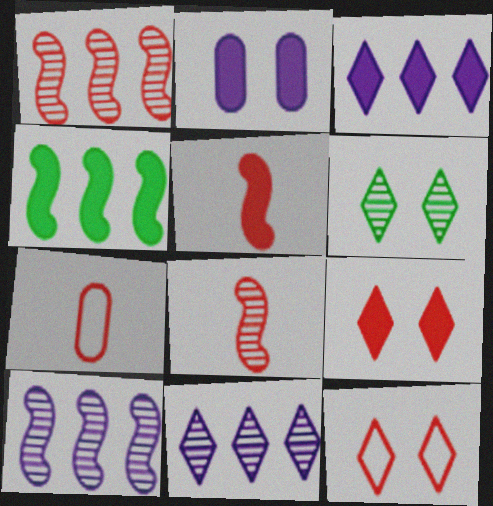[[1, 7, 9]]